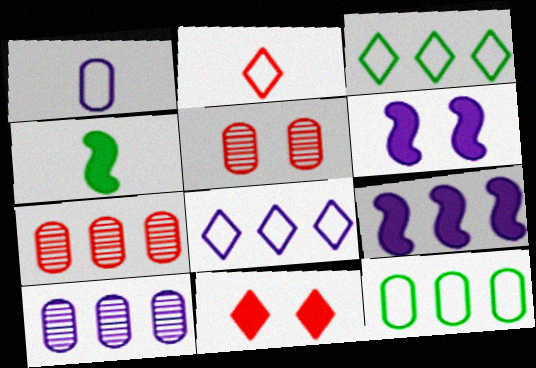[[3, 7, 9], 
[4, 5, 8], 
[8, 9, 10]]